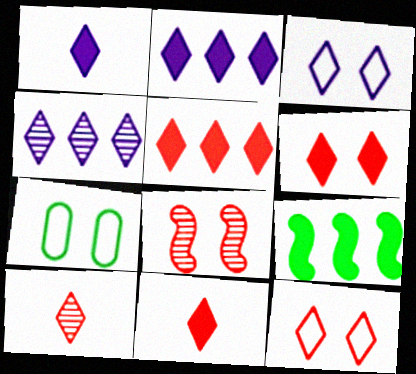[[1, 3, 4], 
[5, 6, 11], 
[5, 10, 12]]